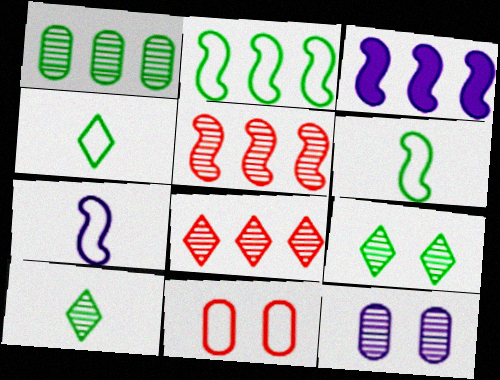[[2, 3, 5], 
[3, 10, 11], 
[5, 10, 12]]